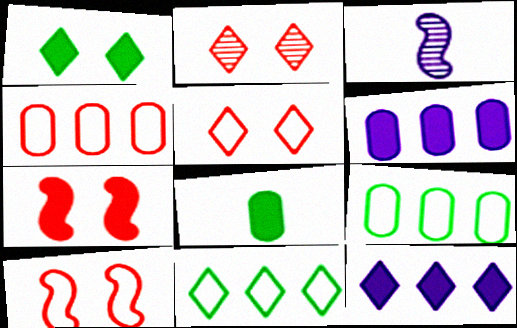[[1, 3, 4], 
[7, 8, 12]]